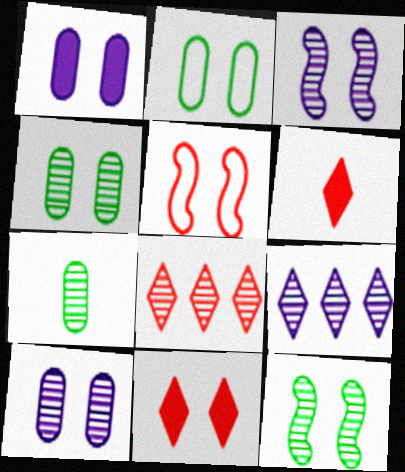[[2, 3, 11], 
[3, 7, 8]]